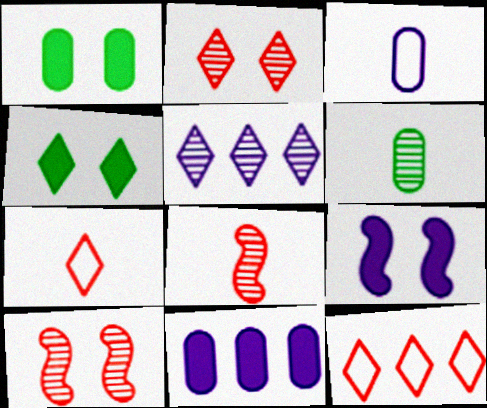[[3, 5, 9], 
[4, 5, 7], 
[5, 6, 10], 
[6, 9, 12]]